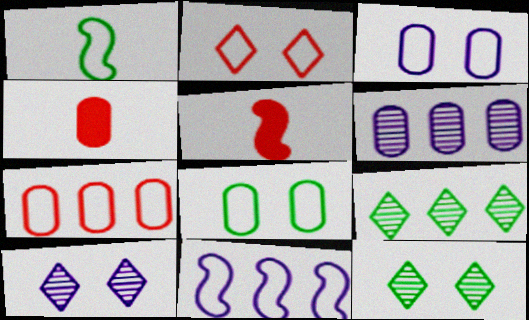[[3, 5, 9], 
[4, 6, 8], 
[4, 11, 12]]